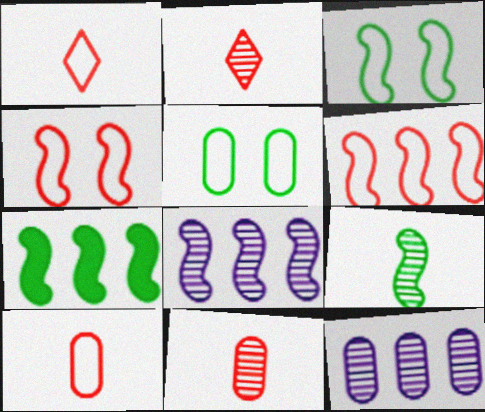[[3, 7, 9], 
[6, 7, 8]]